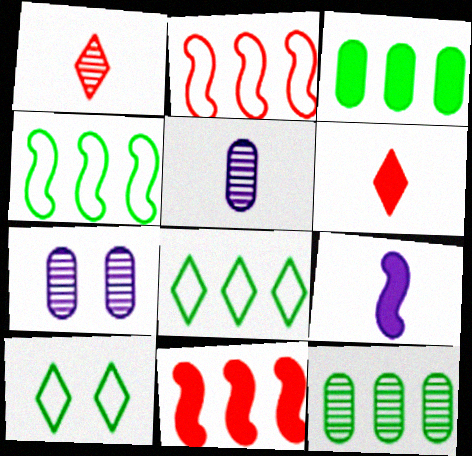[[4, 6, 7], 
[5, 10, 11]]